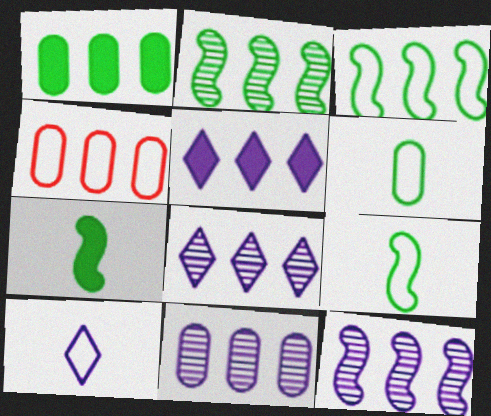[[1, 4, 11], 
[2, 4, 5], 
[8, 11, 12]]